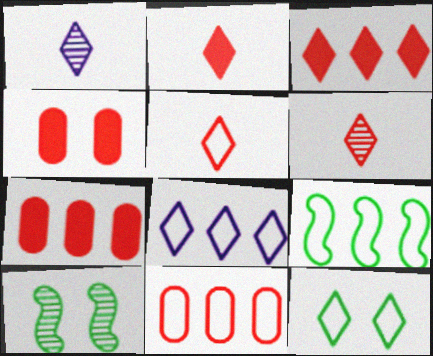[[1, 3, 12], 
[1, 4, 9], 
[2, 5, 6], 
[5, 8, 12], 
[8, 9, 11]]